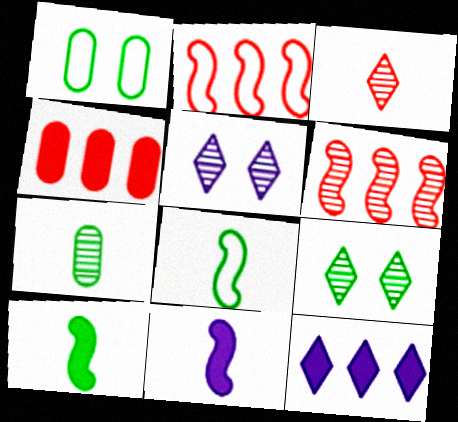[[4, 5, 8], 
[5, 6, 7]]